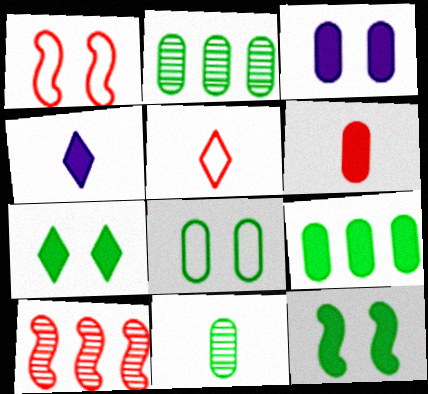[[1, 2, 4], 
[3, 6, 9], 
[4, 8, 10], 
[8, 9, 11]]